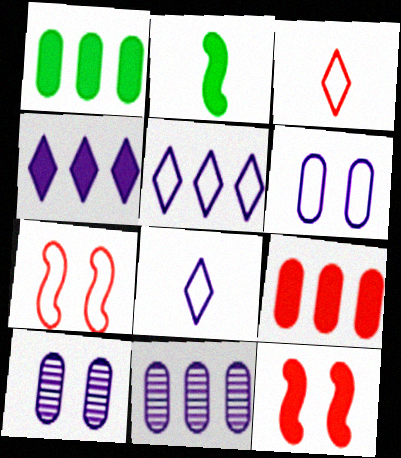[]